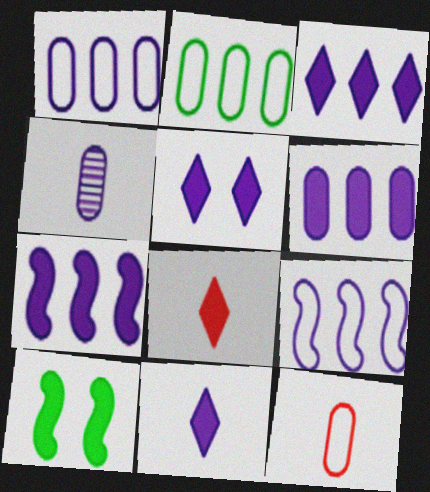[[3, 5, 11], 
[3, 6, 7], 
[4, 5, 9], 
[6, 8, 10]]